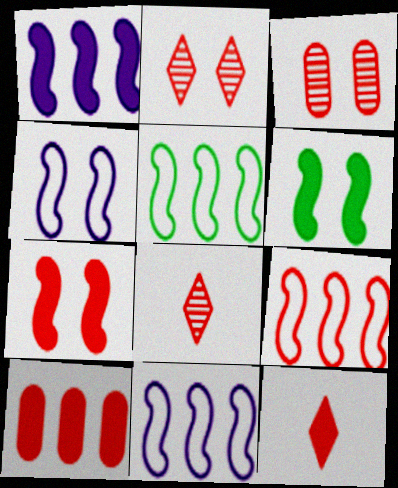[[3, 9, 12], 
[5, 9, 11], 
[7, 10, 12]]